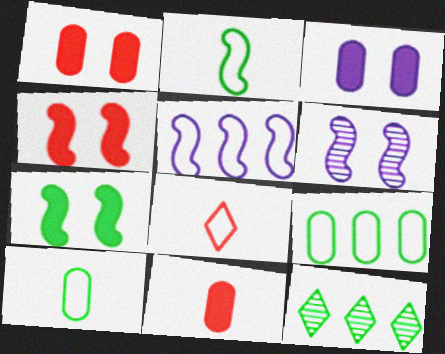[[7, 10, 12]]